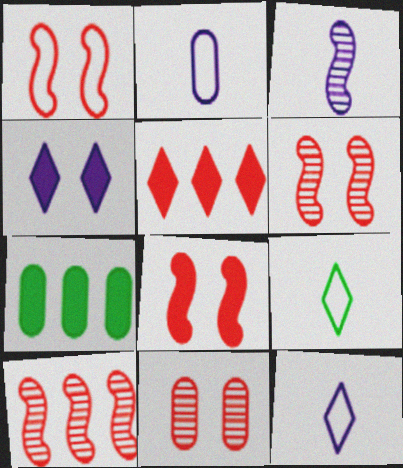[[1, 6, 8], 
[2, 7, 11], 
[6, 7, 12]]